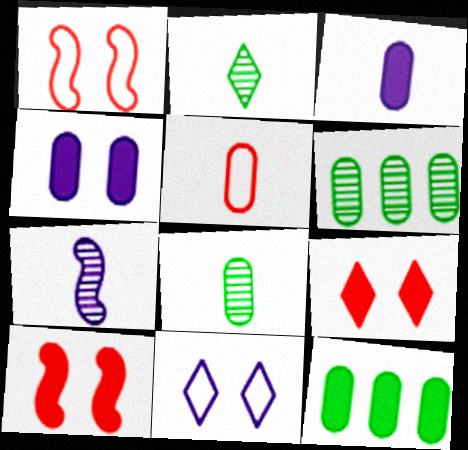[[3, 5, 8], 
[4, 5, 6]]